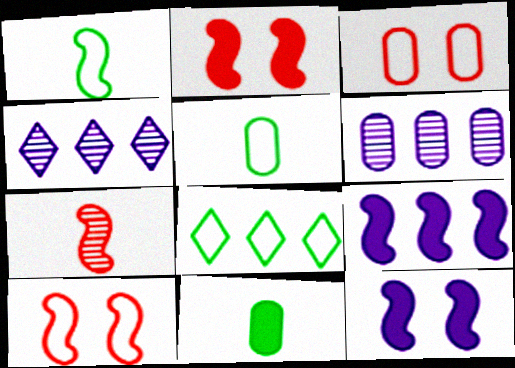[[2, 4, 5], 
[3, 6, 11], 
[4, 10, 11]]